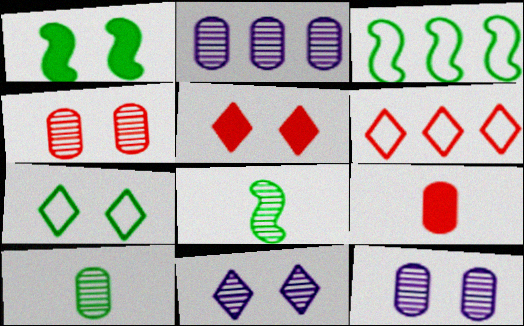[[1, 3, 8], 
[2, 4, 10], 
[3, 9, 11], 
[5, 7, 11]]